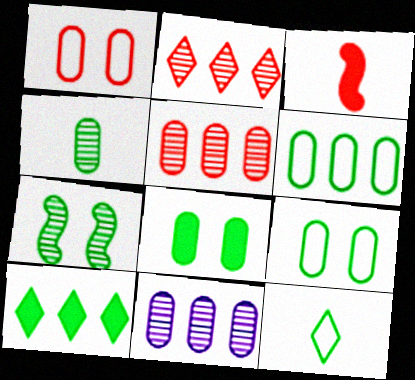[[1, 2, 3], 
[4, 6, 8]]